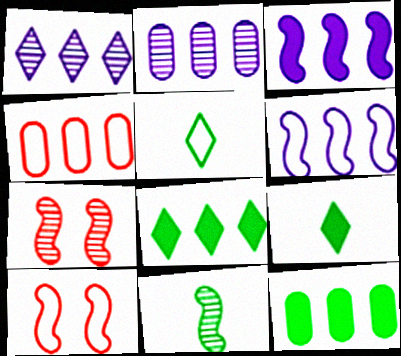[[2, 4, 12], 
[2, 9, 10], 
[3, 10, 11]]